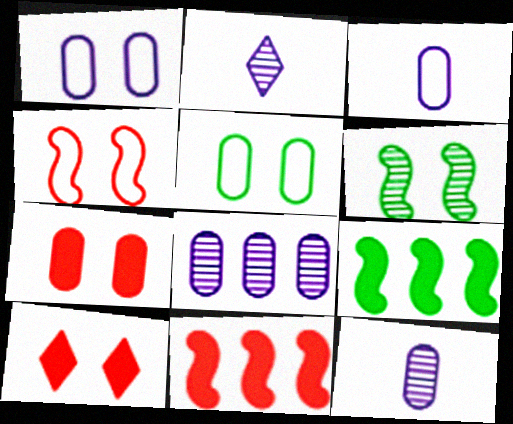[[1, 6, 10], 
[2, 5, 11]]